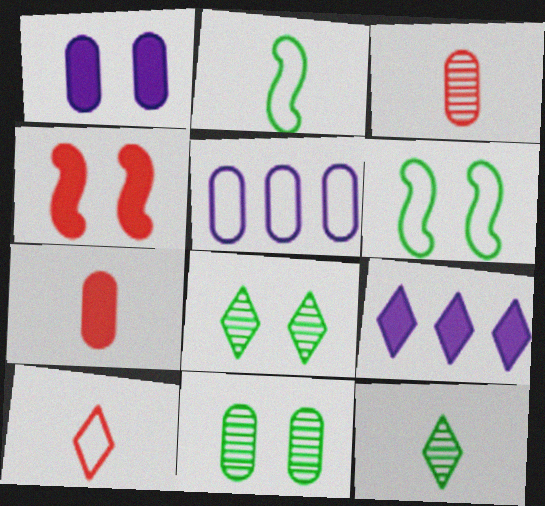[[3, 6, 9], 
[4, 5, 12], 
[5, 6, 10], 
[5, 7, 11], 
[8, 9, 10]]